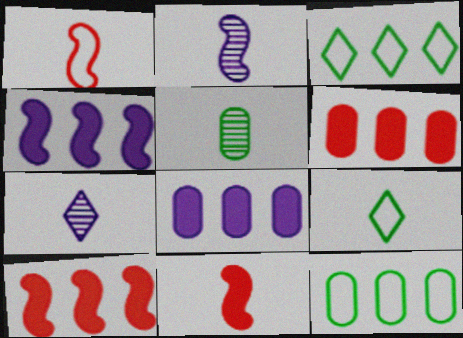[]